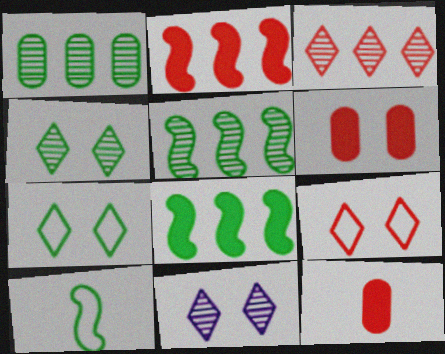[]